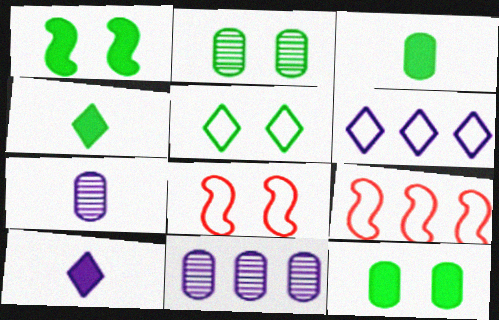[[1, 2, 5], 
[2, 9, 10], 
[4, 8, 11]]